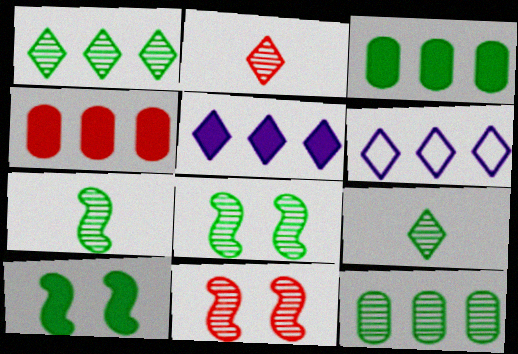[[8, 9, 12]]